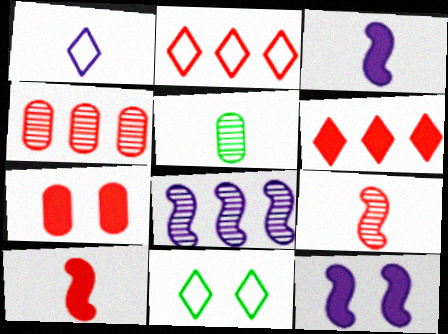[[1, 2, 11], 
[1, 5, 10], 
[2, 5, 12], 
[2, 7, 9], 
[3, 4, 11], 
[6, 7, 10]]